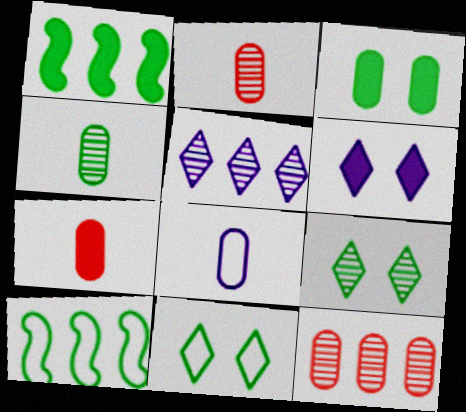[[1, 4, 11], 
[1, 6, 7], 
[2, 6, 10], 
[3, 8, 12], 
[4, 7, 8]]